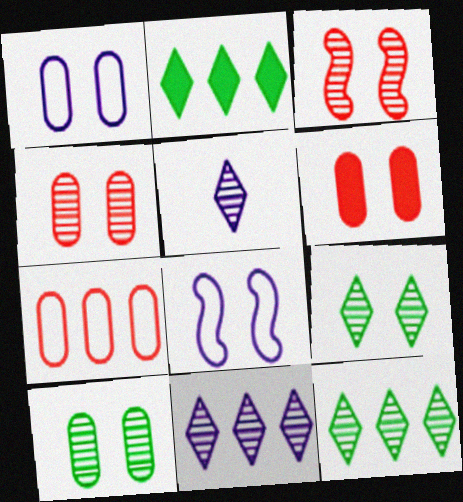[[1, 6, 10], 
[6, 8, 9]]